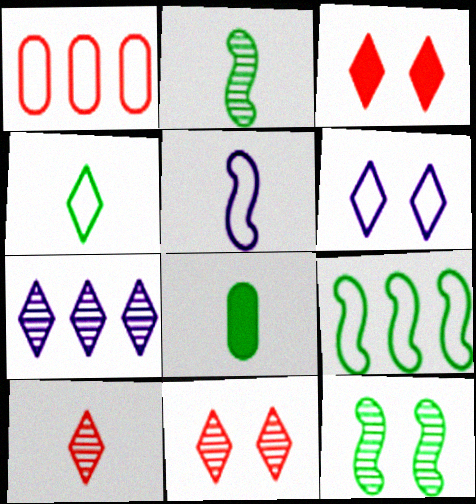[[2, 4, 8], 
[3, 4, 7], 
[5, 8, 10]]